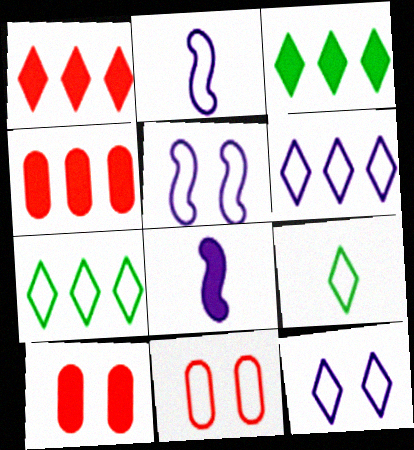[[2, 7, 11], 
[3, 8, 10]]